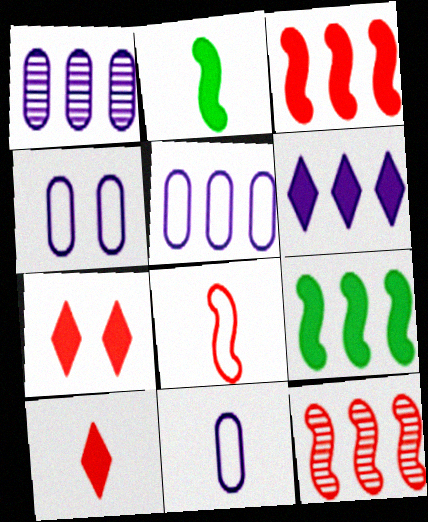[[4, 5, 11]]